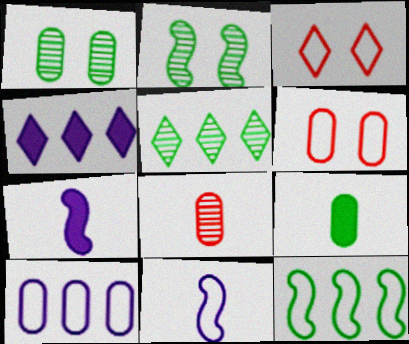[[5, 6, 7]]